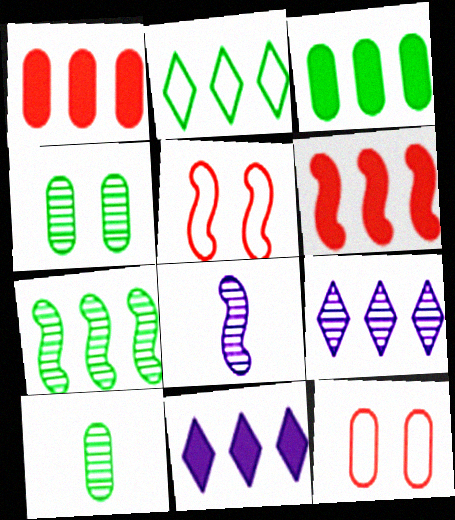[[2, 3, 7], 
[3, 6, 11], 
[5, 10, 11]]